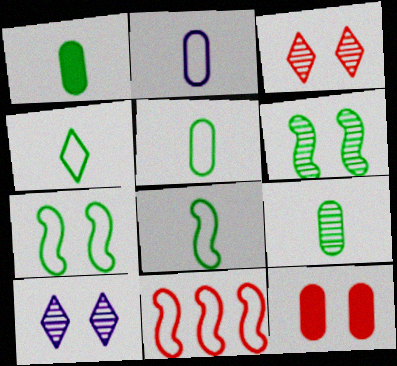[[1, 5, 9], 
[1, 10, 11], 
[4, 5, 8], 
[7, 10, 12]]